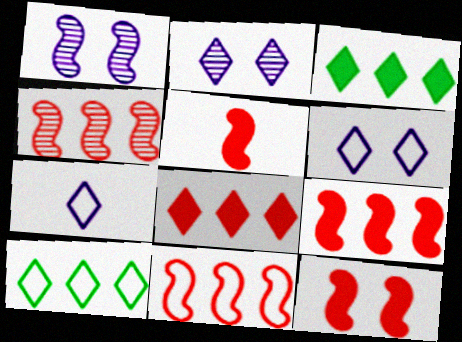[[4, 9, 11], 
[5, 9, 12]]